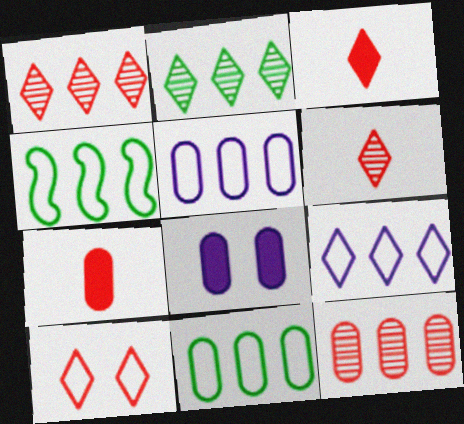[[1, 3, 10], 
[4, 6, 8]]